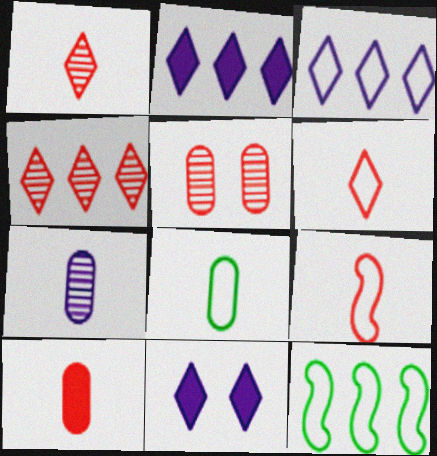[[1, 9, 10], 
[7, 8, 10]]